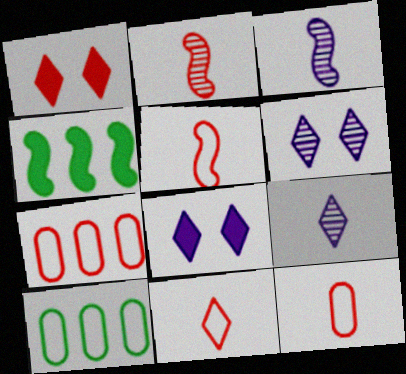[[1, 2, 7], 
[1, 3, 10], 
[2, 8, 10], 
[4, 6, 12], 
[5, 11, 12]]